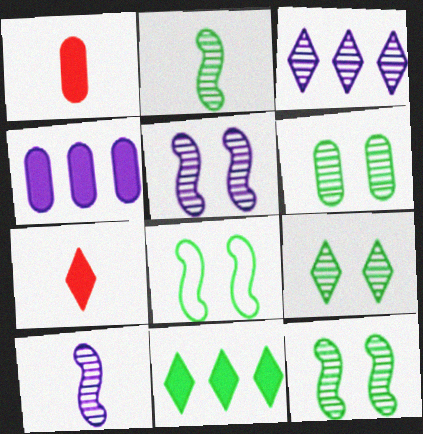[[1, 3, 8], 
[6, 9, 12]]